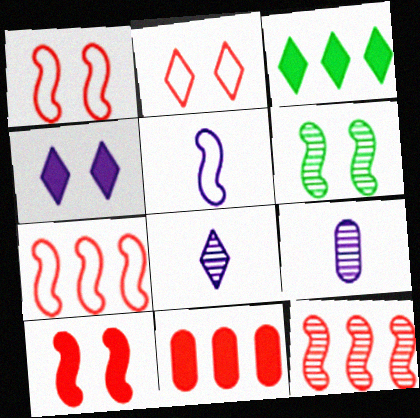[[1, 3, 9], 
[2, 3, 8]]